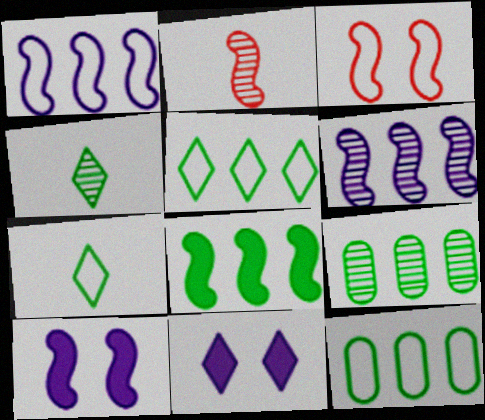[[2, 11, 12], 
[5, 8, 9]]